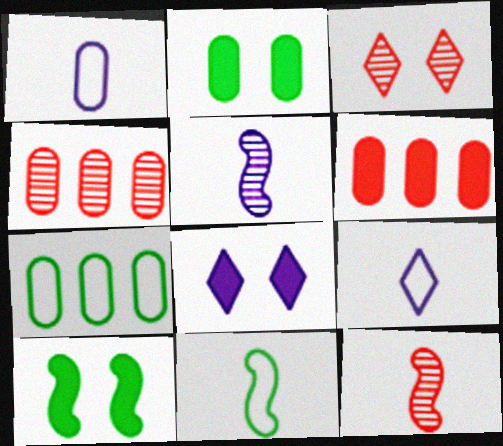[[1, 2, 4], 
[3, 4, 12], 
[4, 8, 11], 
[4, 9, 10], 
[7, 8, 12]]